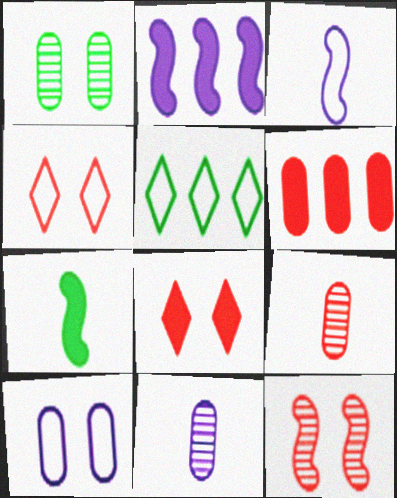[[1, 5, 7]]